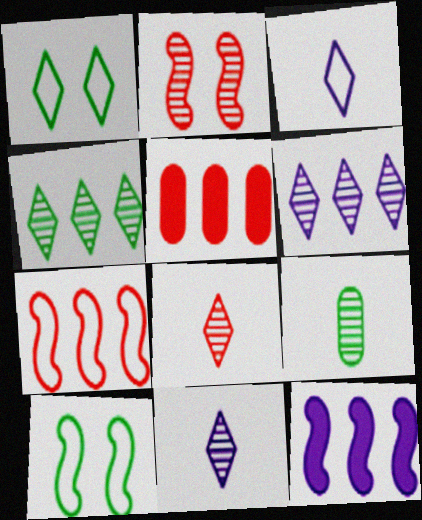[[2, 6, 9], 
[5, 10, 11]]